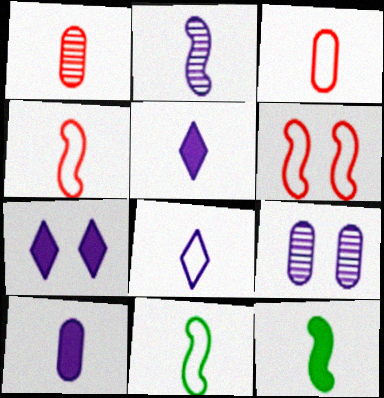[[1, 5, 11], 
[1, 8, 12], 
[2, 4, 12], 
[2, 8, 10], 
[3, 8, 11]]